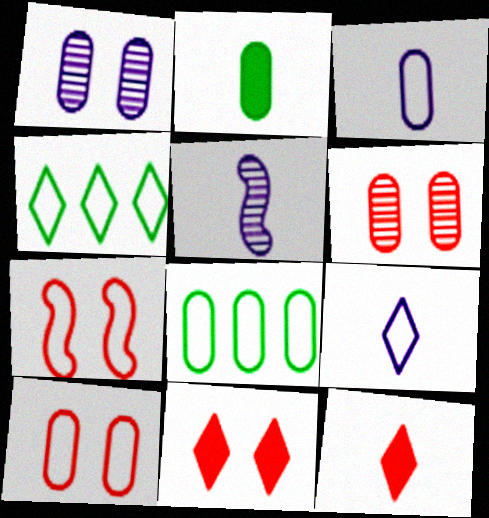[[3, 4, 7], 
[3, 8, 10], 
[5, 8, 11], 
[6, 7, 11], 
[7, 8, 9]]